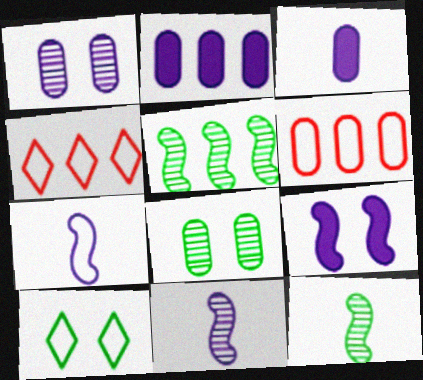[[2, 4, 5], 
[3, 6, 8], 
[6, 7, 10]]